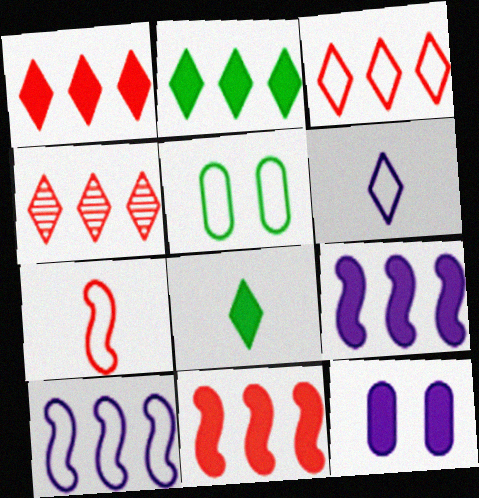[[1, 3, 4], 
[8, 11, 12]]